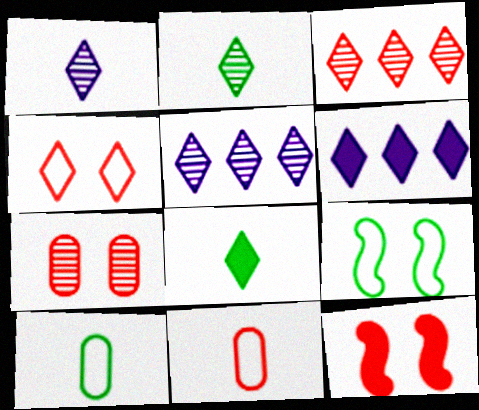[[2, 4, 6], 
[3, 11, 12], 
[4, 5, 8], 
[4, 7, 12], 
[5, 10, 12]]